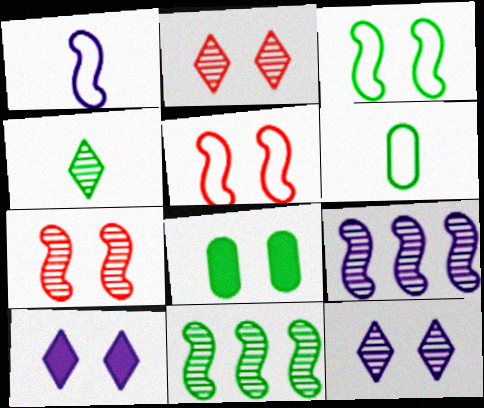[[5, 8, 12]]